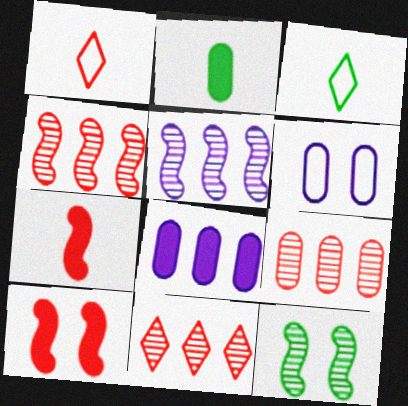[[1, 8, 12], 
[1, 9, 10], 
[2, 6, 9], 
[4, 9, 11]]